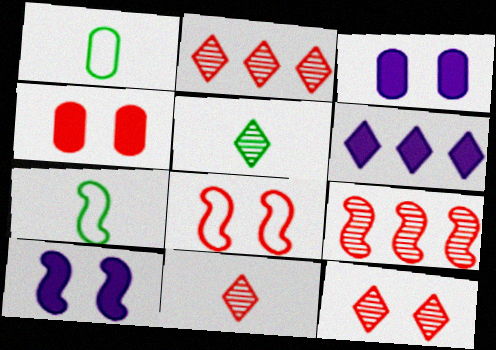[[1, 2, 10], 
[2, 3, 7], 
[2, 11, 12], 
[4, 8, 12], 
[7, 9, 10]]